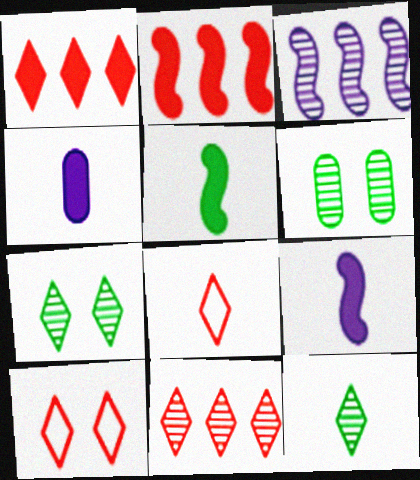[]